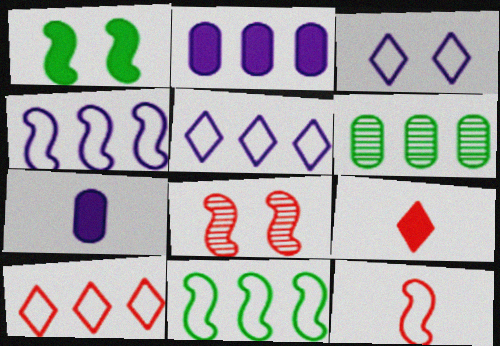[[1, 2, 9]]